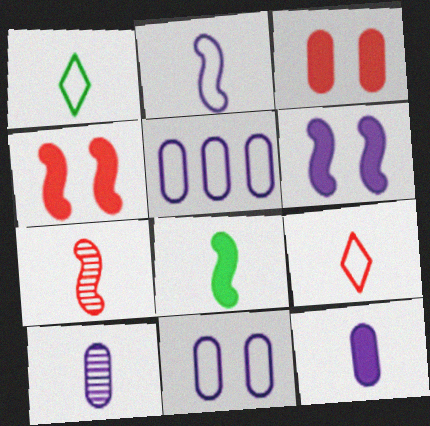[[1, 7, 12], 
[2, 7, 8], 
[8, 9, 10]]